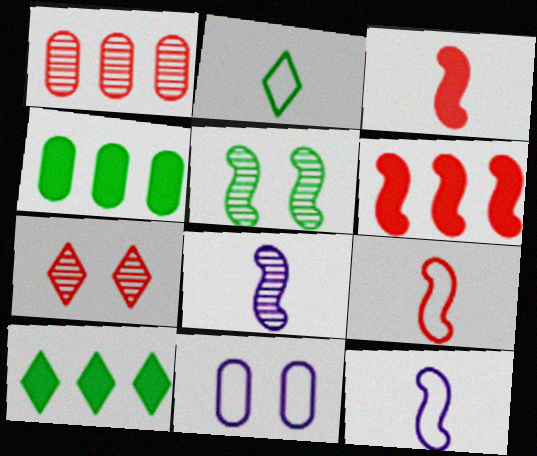[[2, 4, 5], 
[4, 7, 12], 
[5, 6, 12]]